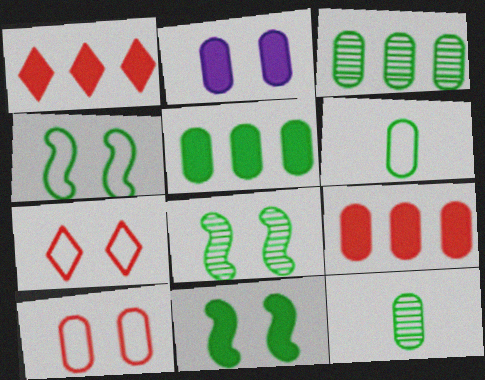[[2, 7, 8], 
[4, 8, 11]]